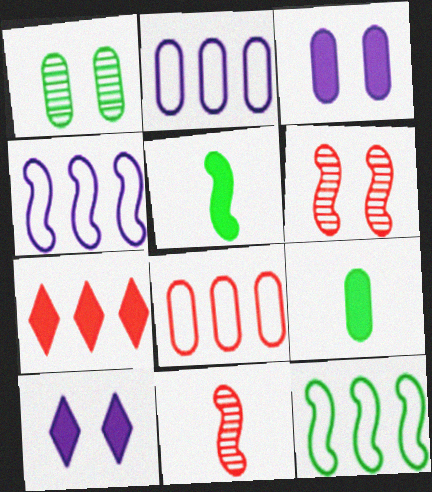[[3, 5, 7], 
[4, 5, 6]]